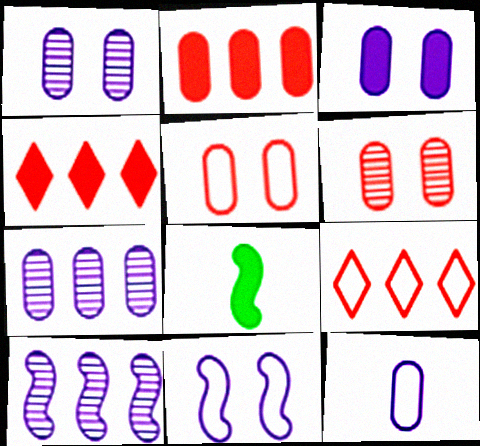[[1, 8, 9], 
[3, 4, 8], 
[3, 7, 12]]